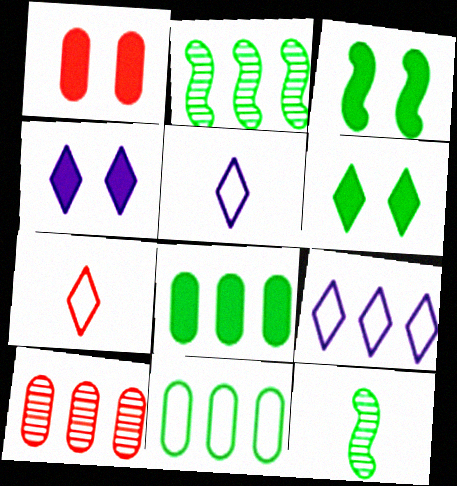[[1, 2, 5], 
[1, 3, 4], 
[1, 9, 12], 
[3, 5, 10], 
[6, 11, 12]]